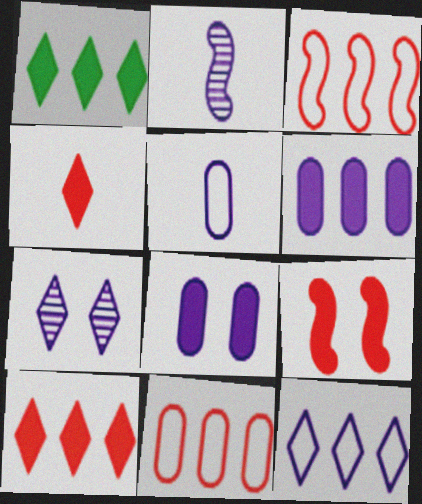[[2, 8, 12]]